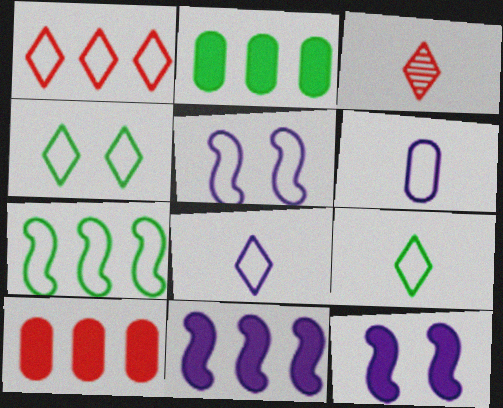[[1, 4, 8], 
[2, 3, 5]]